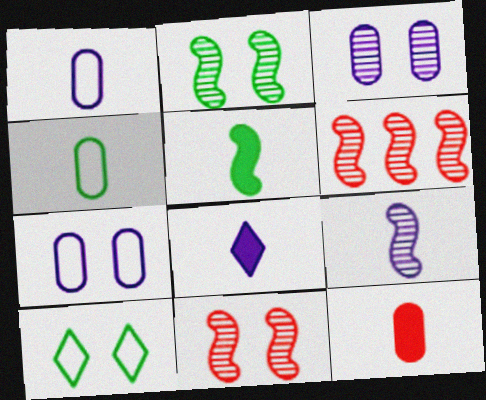[[1, 8, 9], 
[2, 6, 9], 
[5, 8, 12]]